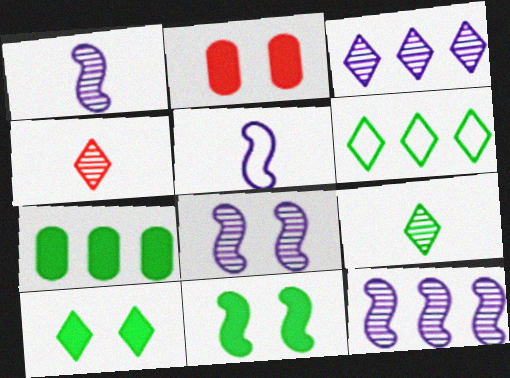[[1, 2, 6], 
[1, 8, 12], 
[6, 9, 10]]